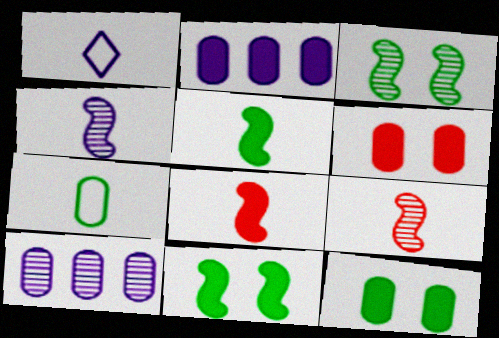[[6, 7, 10]]